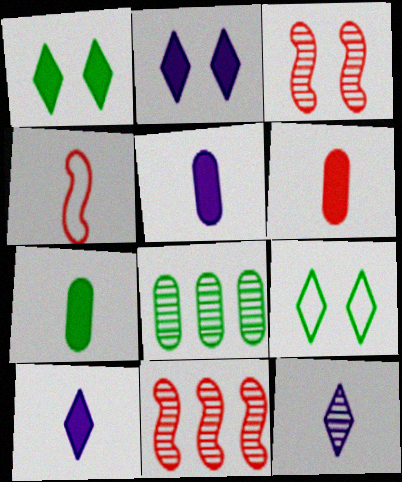[[2, 4, 8], 
[3, 8, 12], 
[4, 7, 12], 
[5, 6, 7], 
[5, 9, 11]]